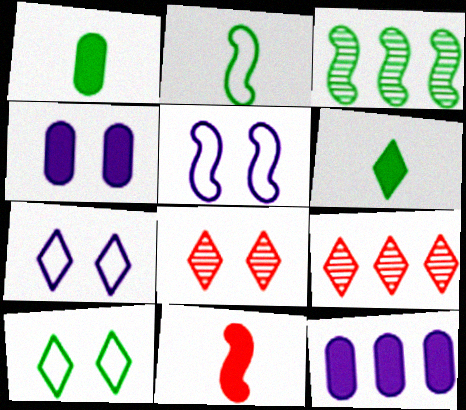[[1, 3, 10], 
[1, 5, 9], 
[2, 4, 9], 
[2, 8, 12], 
[3, 5, 11], 
[6, 7, 9]]